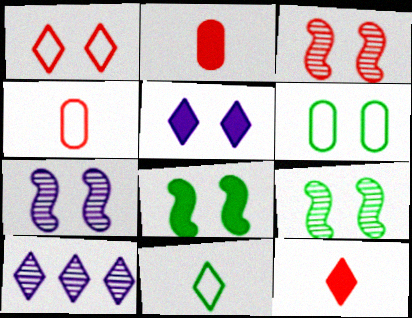[[3, 5, 6], 
[3, 7, 9], 
[4, 8, 10]]